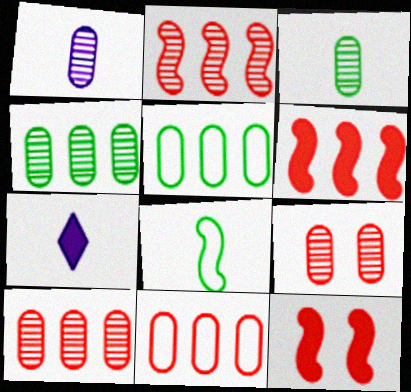[[1, 4, 9]]